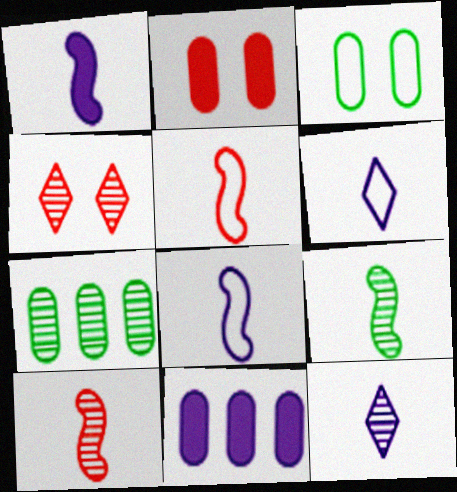[[1, 5, 9]]